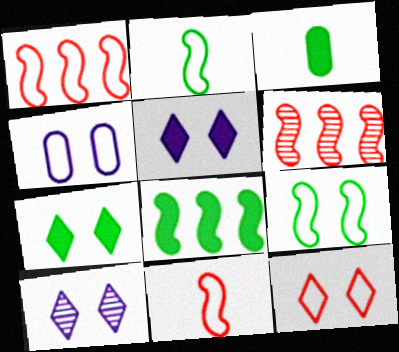[[1, 3, 10], 
[3, 7, 8], 
[4, 9, 12], 
[7, 10, 12]]